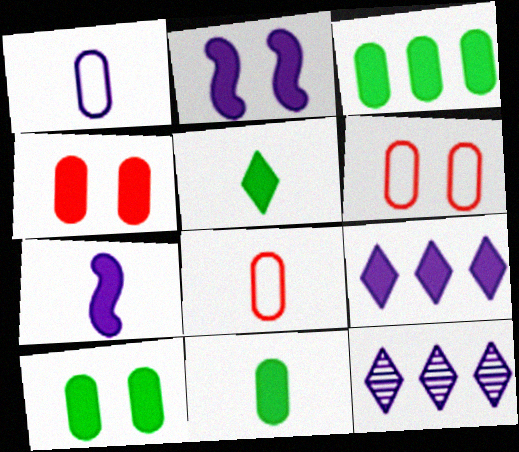[[1, 2, 12], 
[3, 10, 11]]